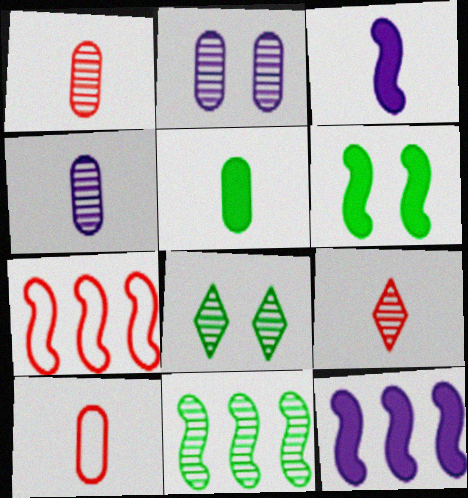[[2, 9, 11], 
[4, 5, 10], 
[7, 11, 12], 
[8, 10, 12]]